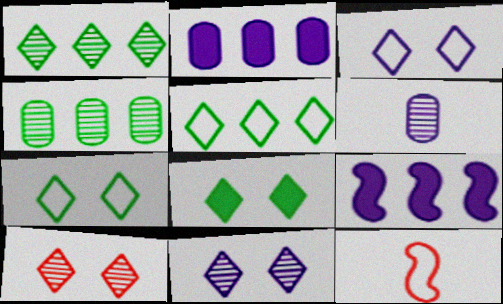[[3, 6, 9], 
[3, 8, 10]]